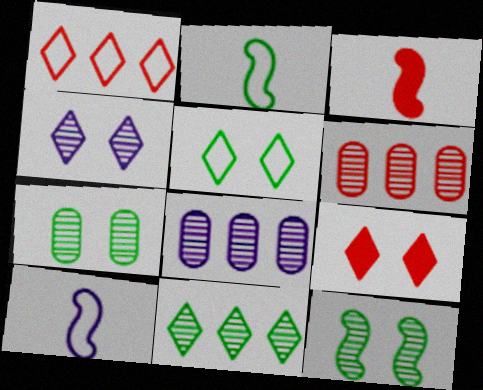[[2, 8, 9], 
[3, 5, 8], 
[4, 5, 9]]